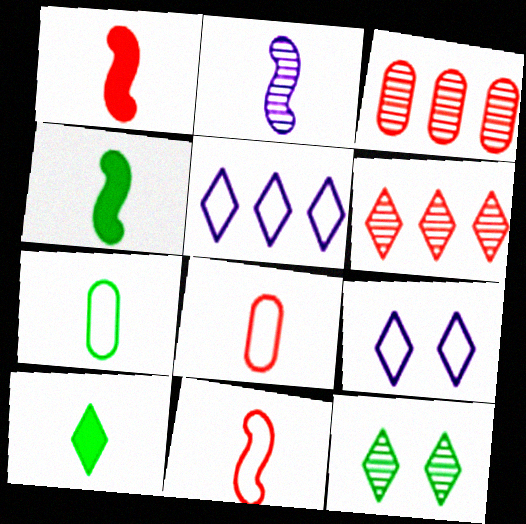[[2, 3, 12], 
[2, 4, 11], 
[2, 8, 10], 
[3, 4, 9], 
[6, 9, 10]]